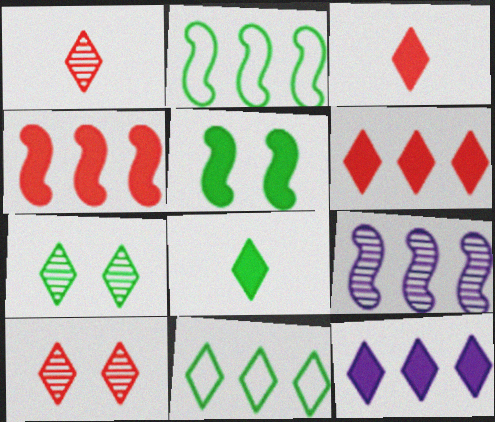[[2, 4, 9], 
[7, 8, 11]]